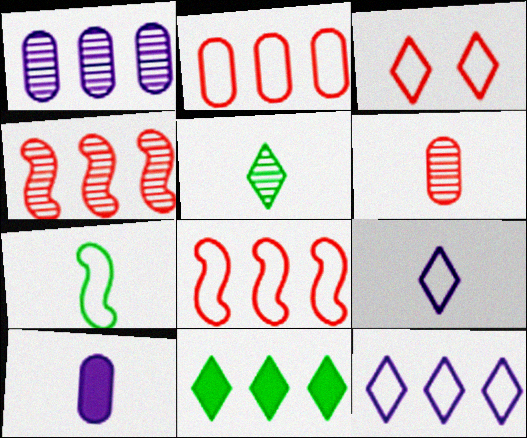[[1, 8, 11]]